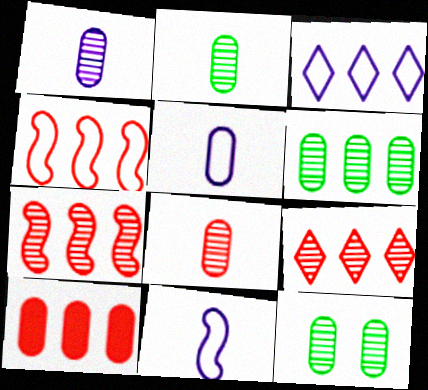[[1, 2, 8], 
[2, 6, 12], 
[4, 9, 10], 
[5, 10, 12]]